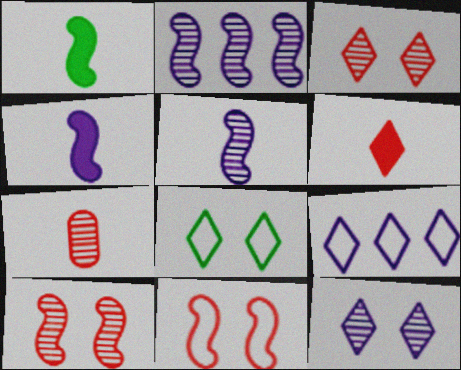[[1, 2, 11]]